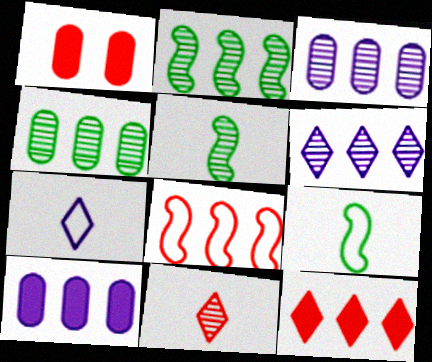[[1, 2, 7], 
[1, 6, 9], 
[1, 8, 11]]